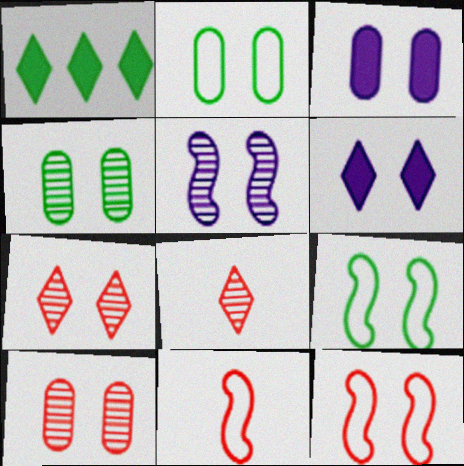[[2, 3, 10], 
[3, 7, 9], 
[4, 5, 7], 
[4, 6, 12], 
[6, 9, 10]]